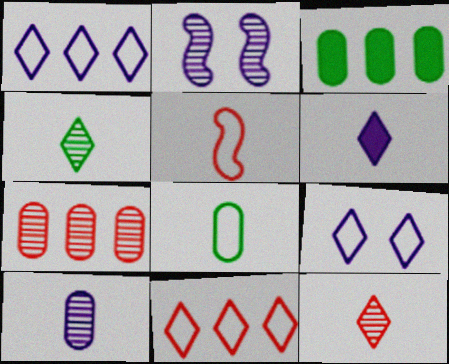[[2, 4, 7]]